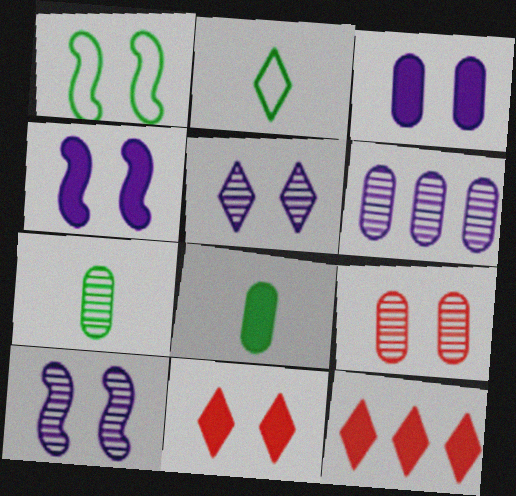[[2, 5, 12], 
[4, 8, 12], 
[6, 7, 9]]